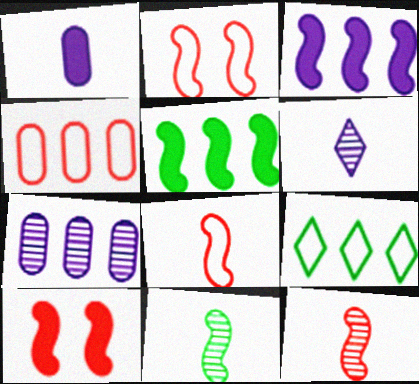[[2, 3, 11]]